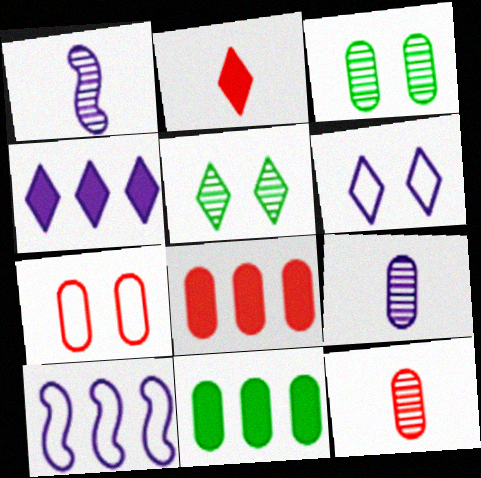[[2, 3, 10], 
[7, 8, 12], 
[7, 9, 11]]